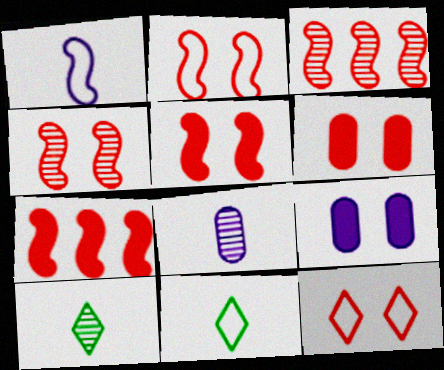[[2, 4, 5], 
[3, 9, 11], 
[4, 6, 12]]